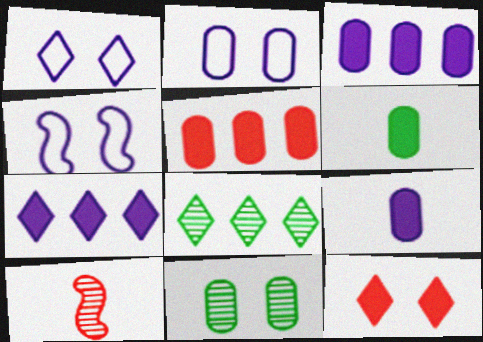[[1, 2, 4], 
[4, 11, 12]]